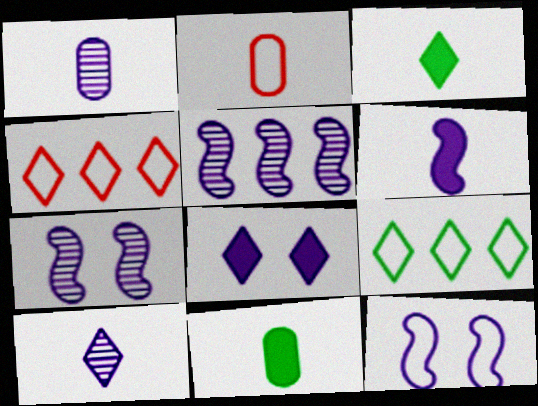[[1, 2, 11], 
[2, 9, 12], 
[4, 7, 11], 
[5, 6, 12]]